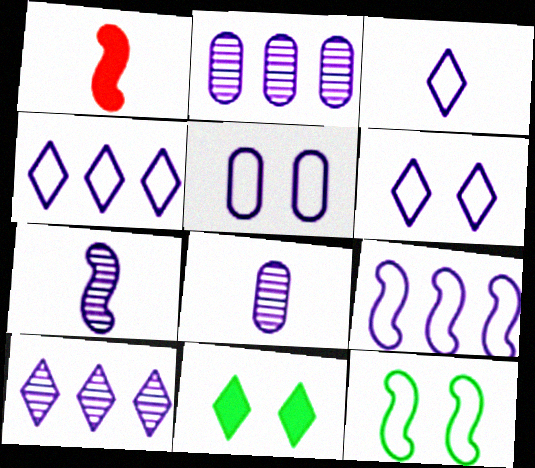[[3, 4, 6], 
[3, 5, 9]]